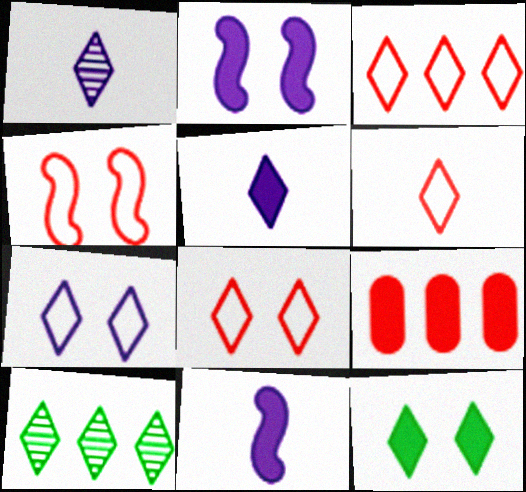[[1, 3, 12], 
[3, 6, 8], 
[5, 8, 10], 
[9, 11, 12]]